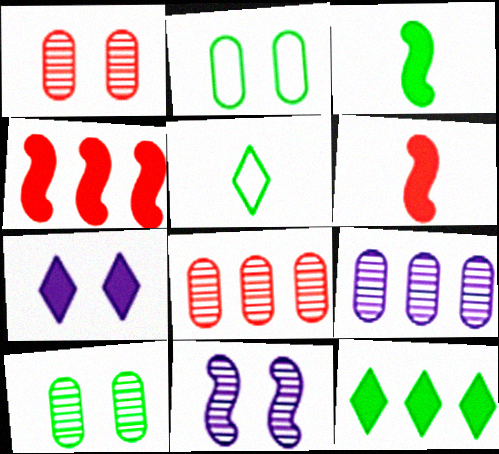[]